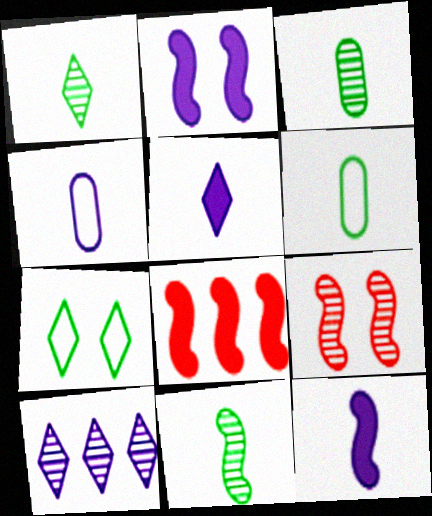[[1, 3, 11], 
[2, 4, 10], 
[3, 9, 10]]